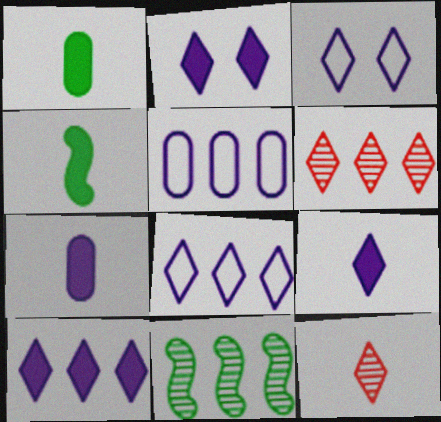[[2, 9, 10]]